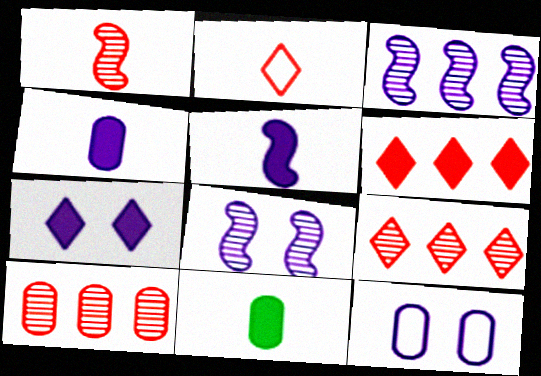[[7, 8, 12], 
[10, 11, 12]]